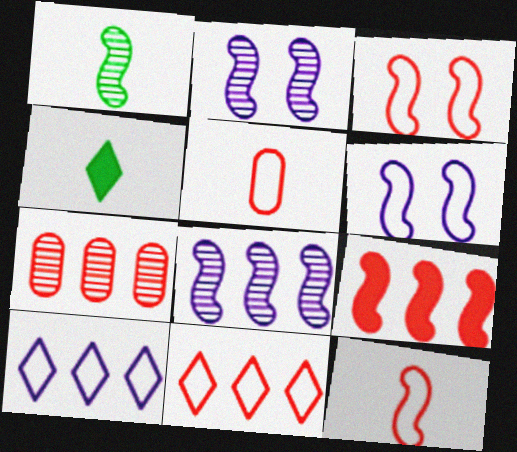[[1, 6, 9], 
[3, 5, 11], 
[4, 6, 7], 
[7, 9, 11]]